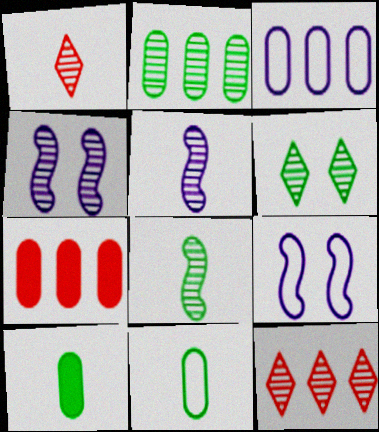[[1, 2, 4], 
[2, 3, 7], 
[2, 6, 8], 
[9, 10, 12]]